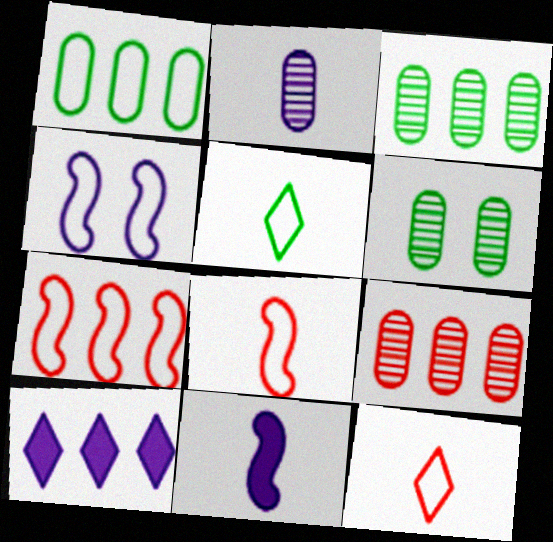[[1, 4, 12], 
[2, 4, 10], 
[2, 6, 9], 
[3, 7, 10], 
[6, 8, 10]]